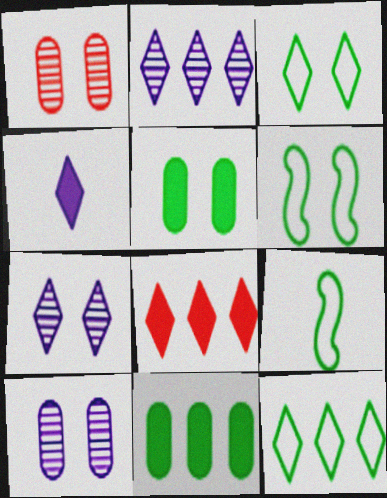[[2, 8, 12], 
[8, 9, 10]]